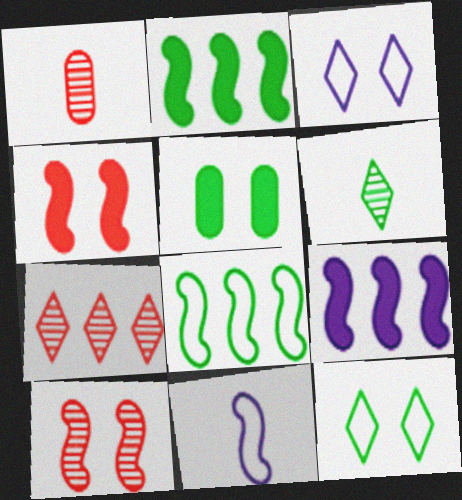[[1, 2, 3], 
[1, 7, 10], 
[1, 9, 12], 
[2, 10, 11], 
[3, 5, 10], 
[5, 6, 8], 
[5, 7, 11]]